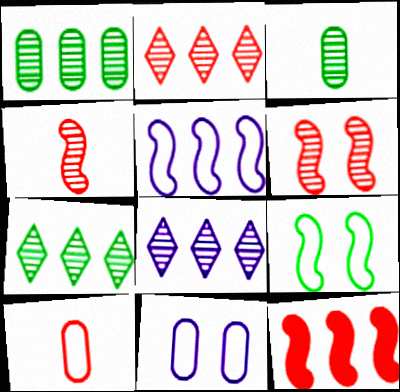[[2, 7, 8], 
[3, 6, 8]]